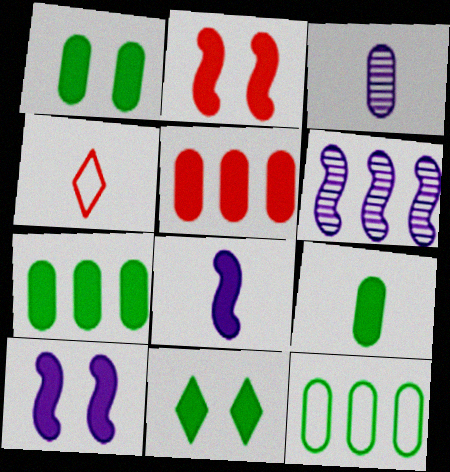[[1, 4, 6], 
[1, 7, 9], 
[5, 8, 11]]